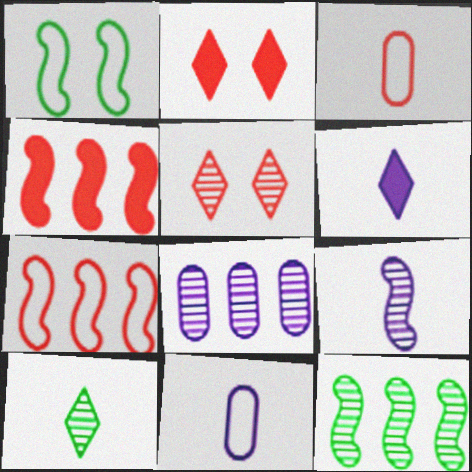[[1, 4, 9], 
[2, 11, 12], 
[3, 4, 5], 
[6, 9, 11]]